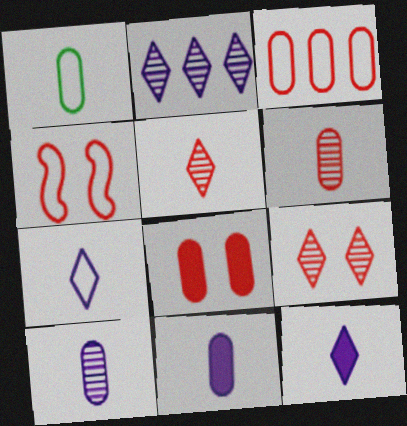[[1, 6, 11], 
[3, 6, 8], 
[4, 8, 9]]